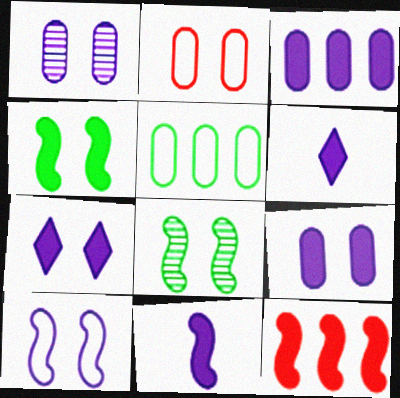[[1, 7, 10], 
[2, 7, 8], 
[3, 7, 11], 
[4, 11, 12]]